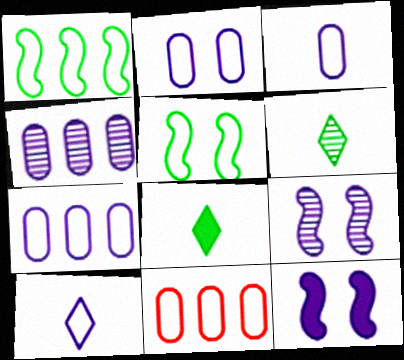[[2, 3, 7], 
[4, 10, 12], 
[5, 10, 11], 
[6, 11, 12], 
[8, 9, 11]]